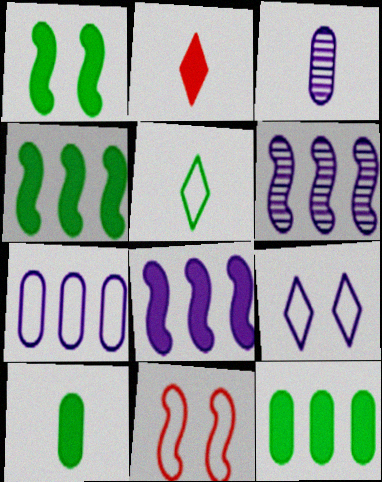[[3, 8, 9], 
[5, 7, 11]]